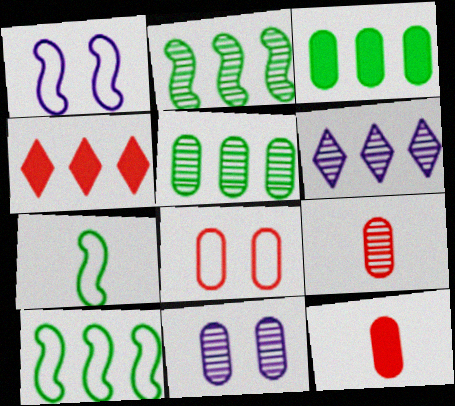[[4, 7, 11], 
[5, 9, 11]]